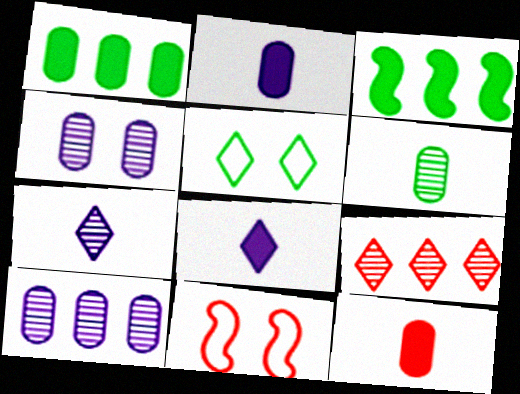[[1, 7, 11], 
[3, 5, 6], 
[5, 8, 9], 
[9, 11, 12]]